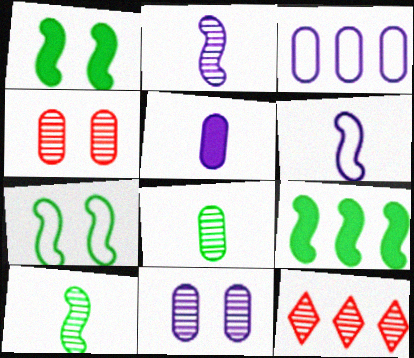[[3, 5, 11], 
[3, 9, 12], 
[5, 7, 12], 
[7, 9, 10], 
[10, 11, 12]]